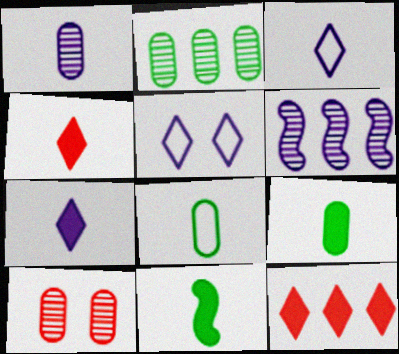[[1, 2, 10]]